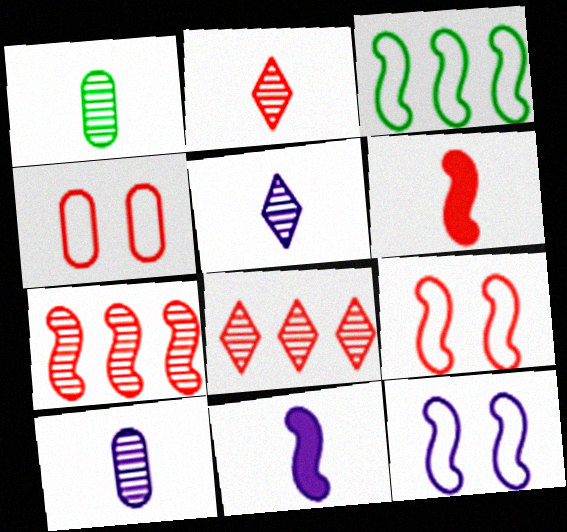[[4, 6, 8], 
[6, 7, 9]]